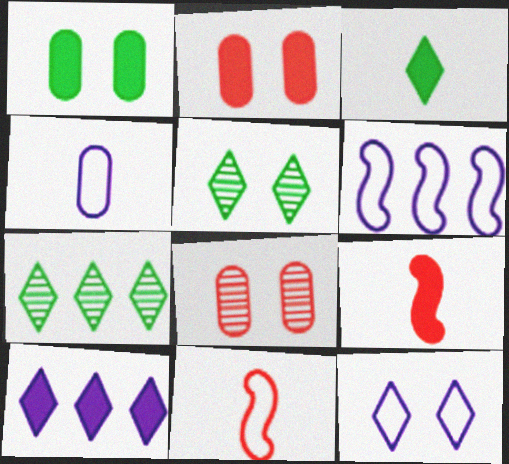[[1, 9, 10], 
[3, 6, 8], 
[4, 6, 12]]